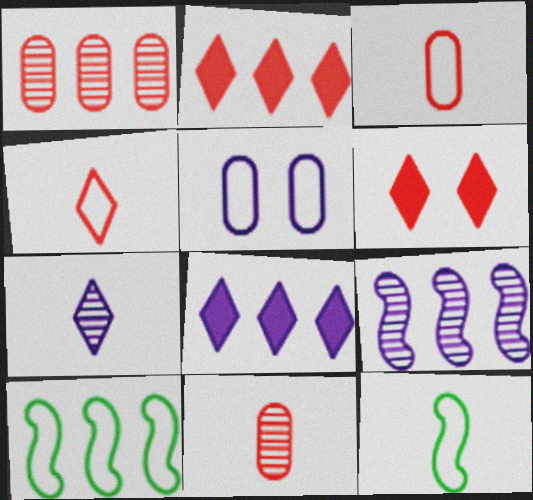[[1, 8, 10], 
[4, 5, 10]]